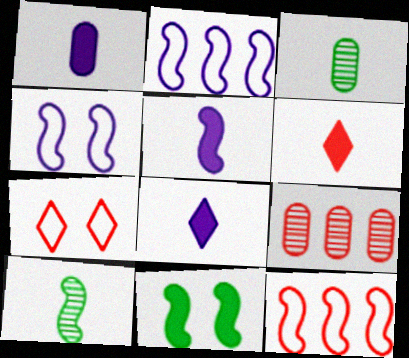[[1, 5, 8]]